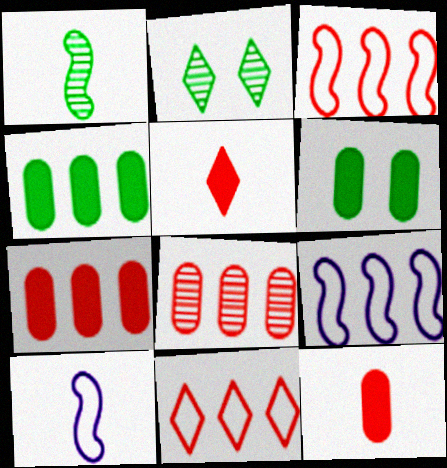[[2, 7, 10], 
[2, 9, 12]]